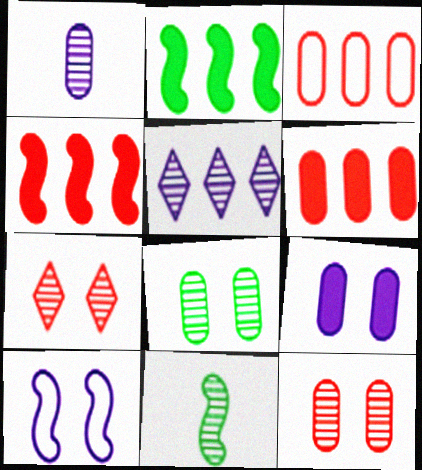[[2, 3, 5], 
[4, 10, 11], 
[5, 11, 12]]